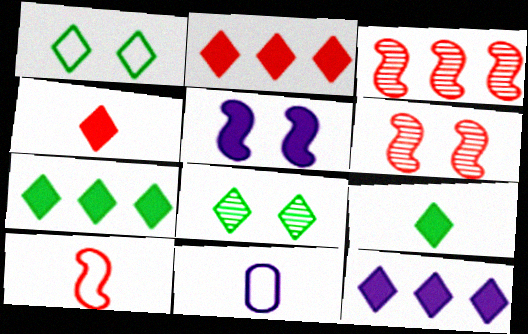[[2, 7, 12], 
[6, 7, 11]]